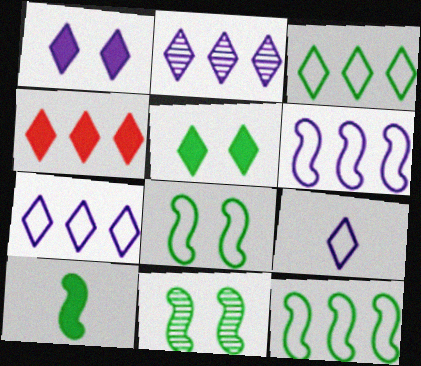[[1, 2, 9], 
[2, 3, 4], 
[10, 11, 12]]